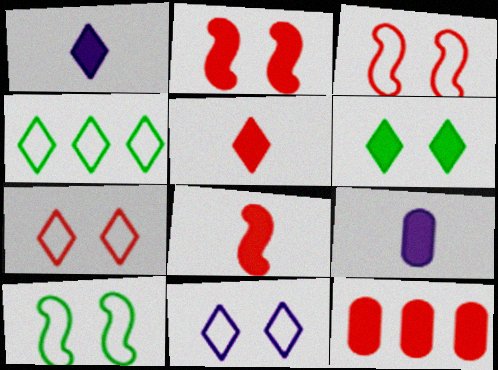[[2, 5, 12]]